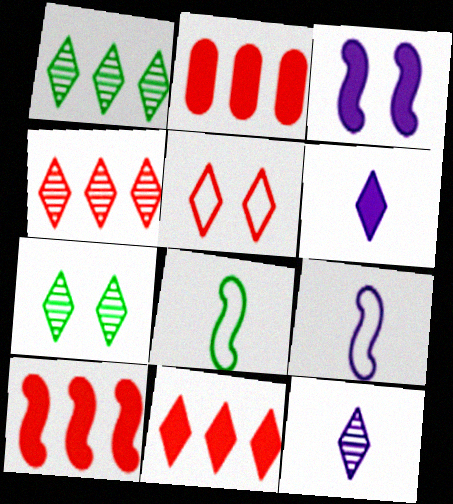[[1, 5, 6], 
[2, 7, 9], 
[2, 10, 11], 
[4, 7, 12]]